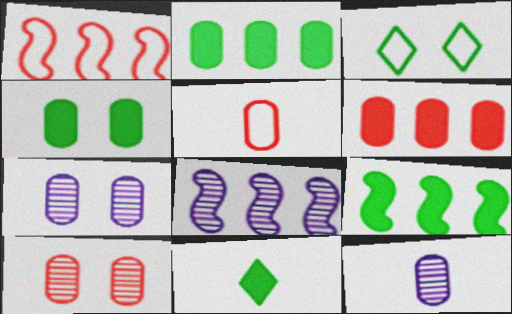[[1, 7, 11], 
[1, 8, 9], 
[2, 5, 7], 
[4, 9, 11], 
[5, 6, 10]]